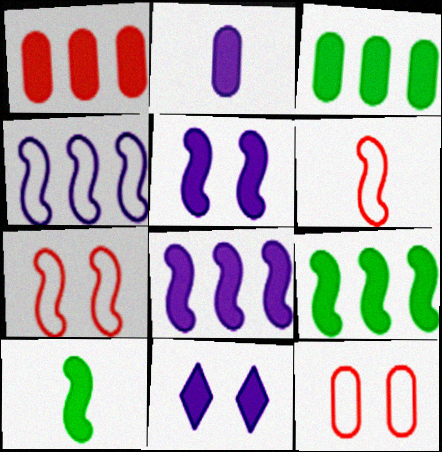[[1, 10, 11], 
[2, 8, 11]]